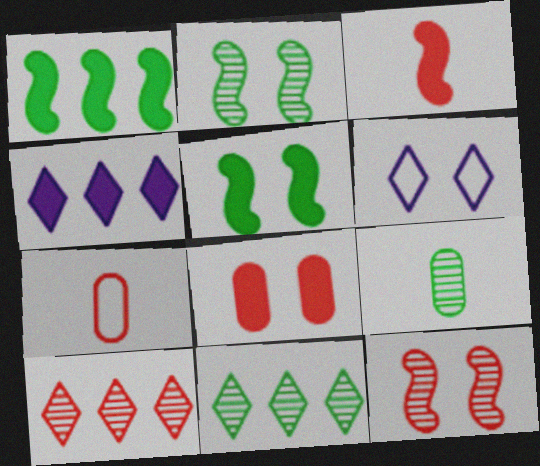[[2, 4, 7], 
[2, 6, 8], 
[2, 9, 11]]